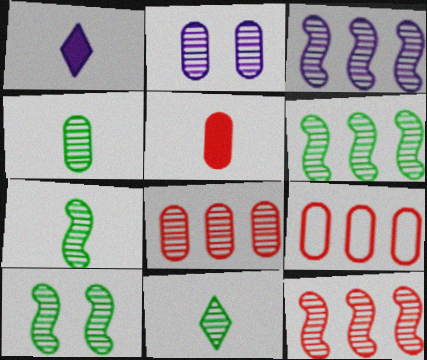[[1, 9, 10], 
[2, 4, 8], 
[2, 11, 12], 
[3, 6, 12], 
[4, 7, 11], 
[6, 7, 10]]